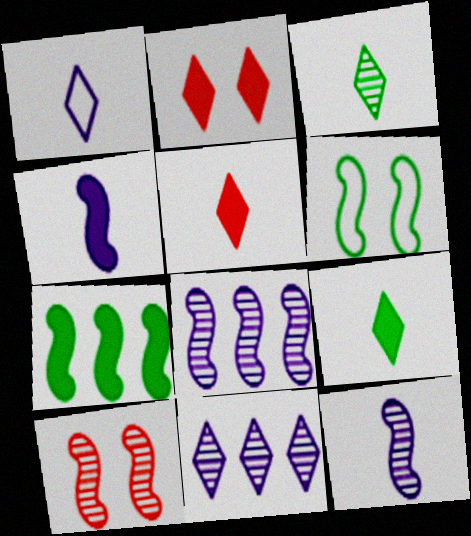[[1, 3, 5]]